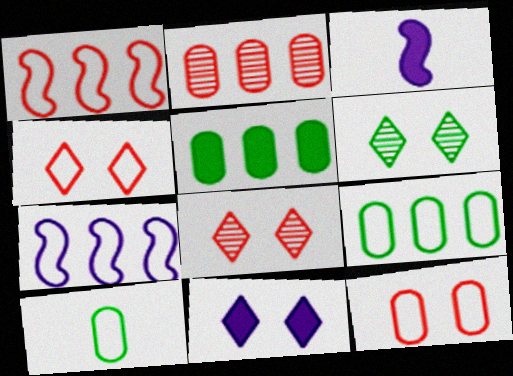[[3, 8, 9], 
[4, 6, 11], 
[4, 7, 10]]